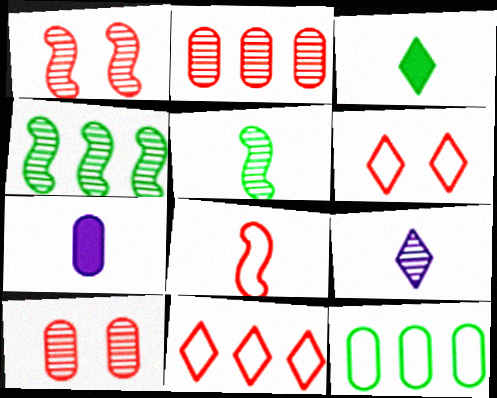[[4, 6, 7], 
[4, 9, 10], 
[7, 10, 12]]